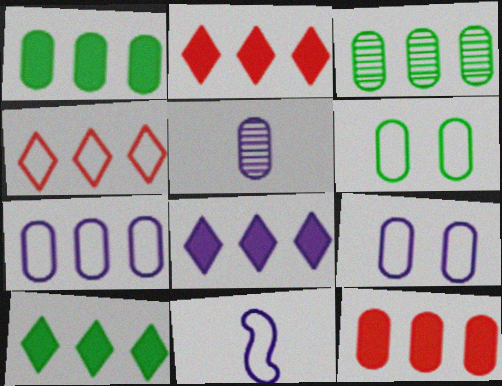[[2, 8, 10], 
[3, 7, 12], 
[4, 6, 11], 
[5, 6, 12]]